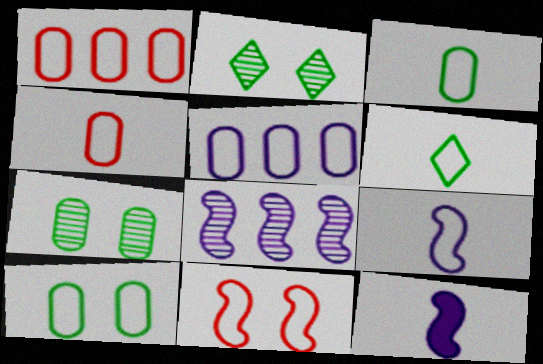[[1, 2, 12], 
[4, 5, 10], 
[4, 6, 9], 
[5, 6, 11]]